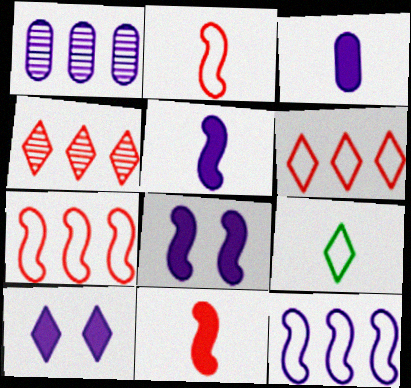[[4, 9, 10]]